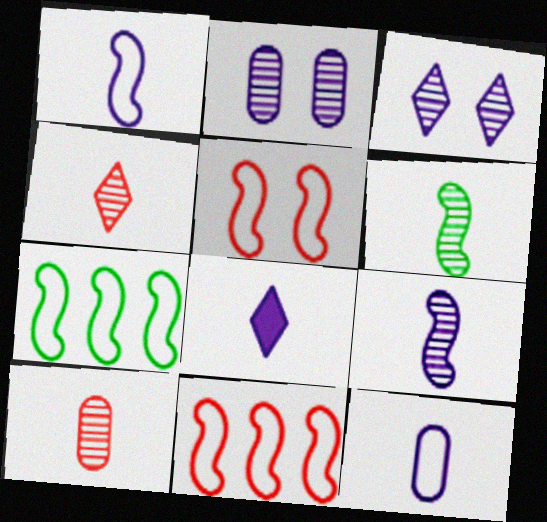[[1, 5, 7], 
[8, 9, 12]]